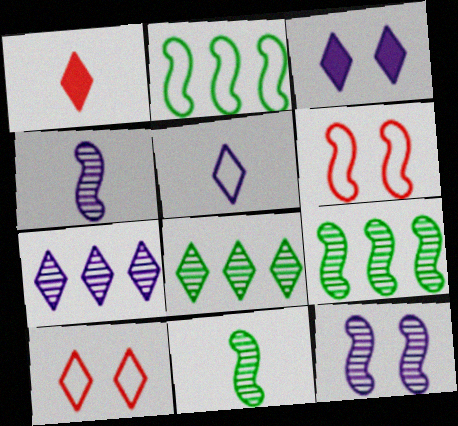[[3, 5, 7]]